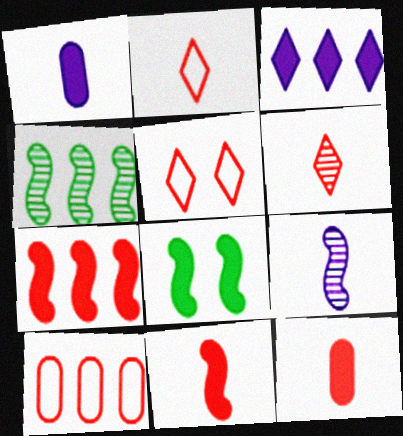[[1, 4, 5], 
[3, 4, 10], 
[3, 8, 12]]